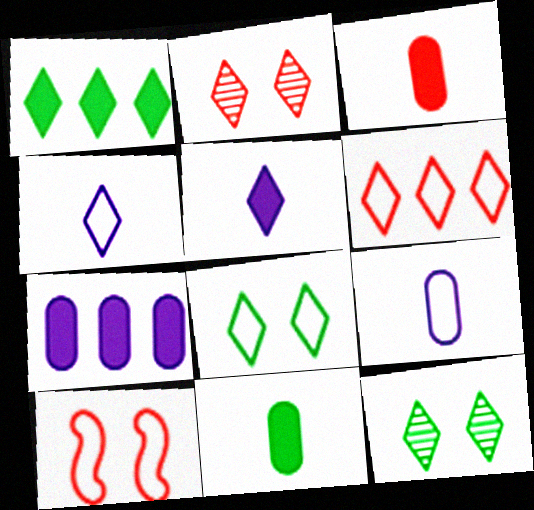[[1, 2, 4], 
[4, 6, 8], 
[5, 6, 12]]